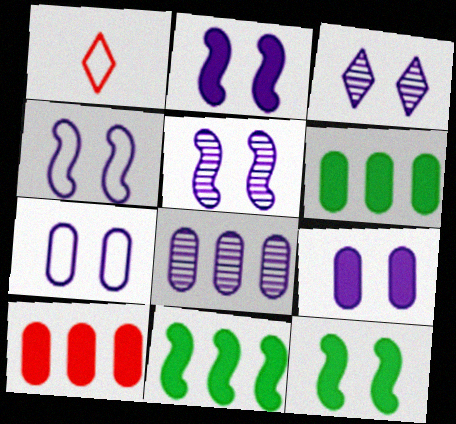[[1, 5, 6], 
[1, 8, 12], 
[2, 3, 7], 
[2, 4, 5], 
[3, 4, 9]]